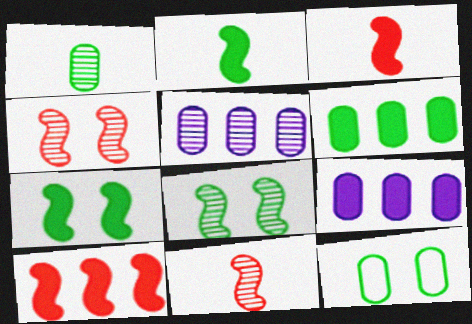[[1, 6, 12]]